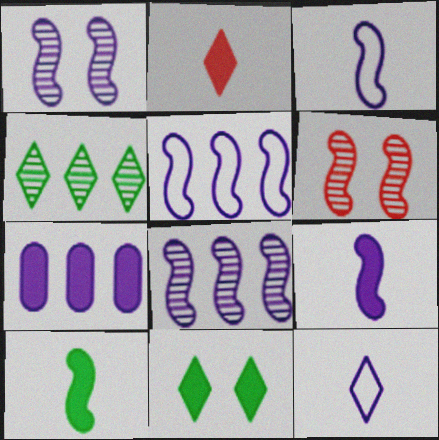[[1, 5, 9], 
[1, 7, 12], 
[5, 6, 10]]